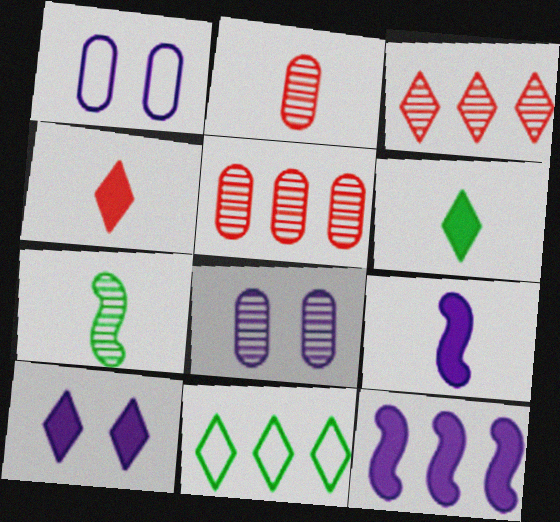[[3, 7, 8], 
[5, 11, 12]]